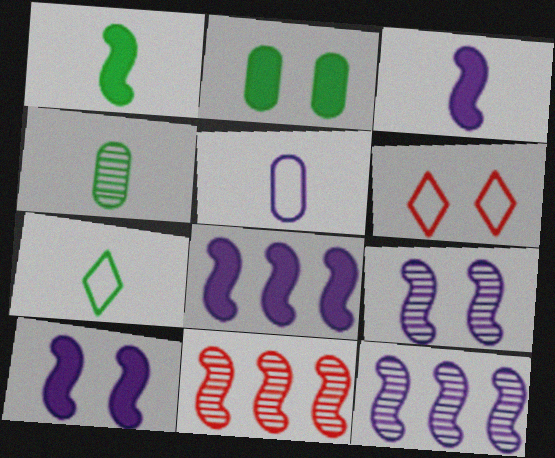[[1, 4, 7], 
[2, 6, 9], 
[3, 8, 10], 
[4, 6, 8]]